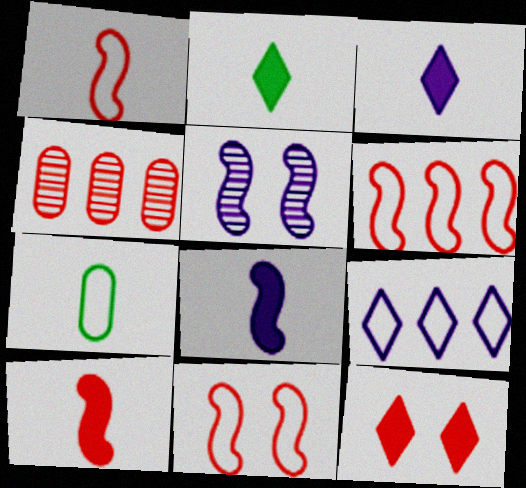[[1, 4, 12], 
[1, 6, 11], 
[7, 9, 11]]